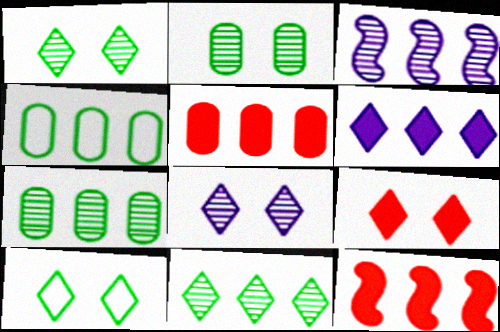[[8, 9, 10]]